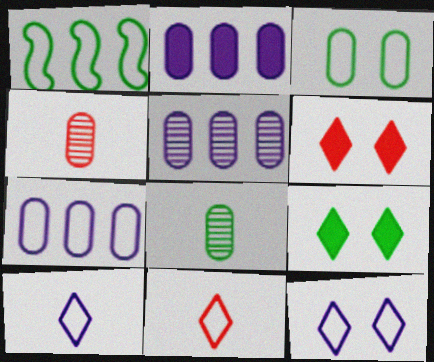[[1, 8, 9], 
[2, 3, 4], 
[2, 5, 7]]